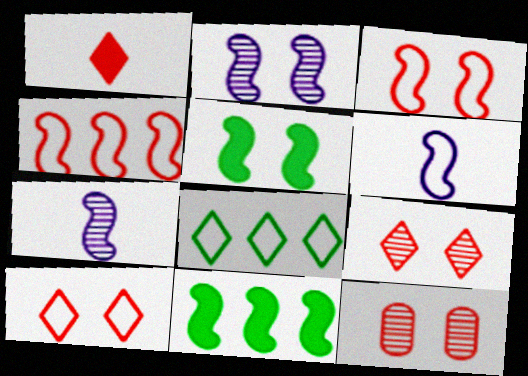[[1, 4, 12], 
[2, 3, 5], 
[3, 7, 11], 
[4, 5, 7]]